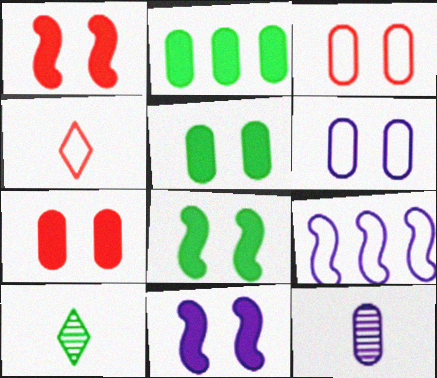[[1, 8, 11], 
[2, 3, 12], 
[7, 9, 10]]